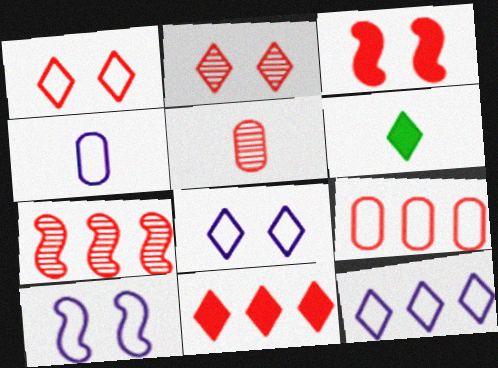[[2, 5, 7], 
[2, 6, 12], 
[4, 10, 12], 
[7, 9, 11]]